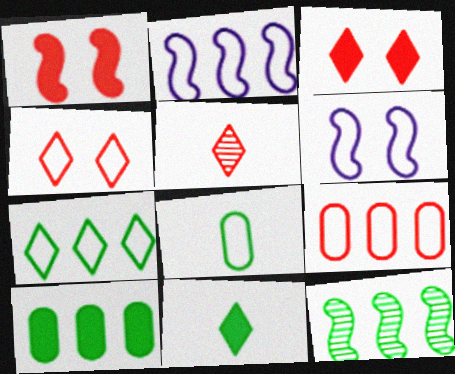[[1, 5, 9], 
[2, 4, 8], 
[2, 7, 9], 
[5, 6, 10], 
[7, 10, 12]]